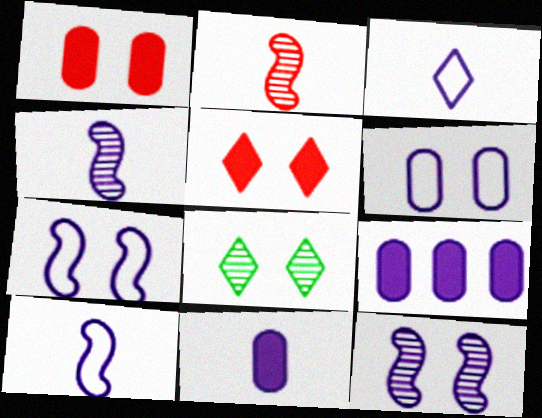[[1, 7, 8], 
[3, 4, 11], 
[3, 9, 12]]